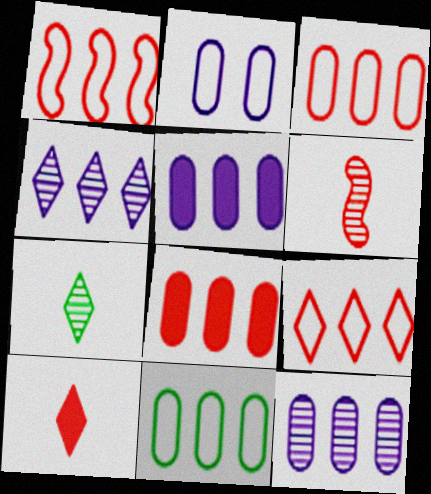[[1, 3, 9], 
[8, 11, 12]]